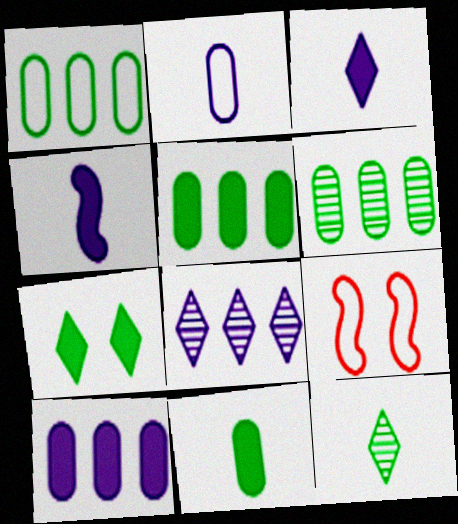[[1, 5, 6], 
[3, 6, 9], 
[8, 9, 11], 
[9, 10, 12]]